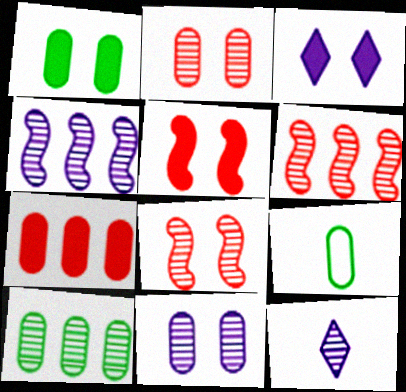[[1, 3, 5], 
[1, 9, 10], 
[3, 6, 9], 
[4, 11, 12], 
[7, 9, 11], 
[8, 10, 12]]